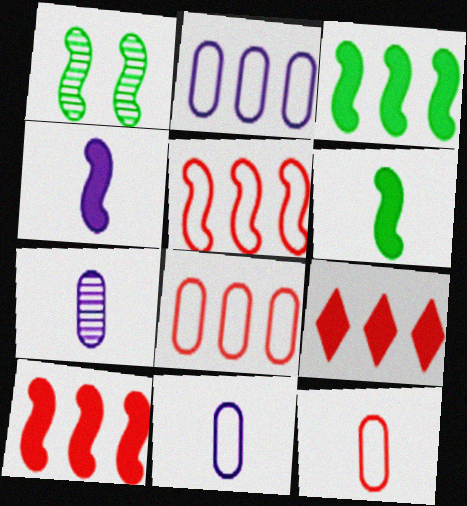[[1, 4, 5], 
[1, 9, 11]]